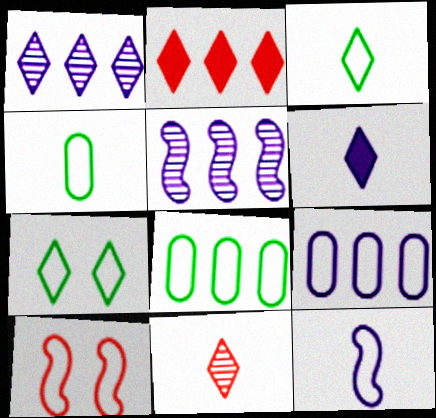[[2, 5, 8], 
[3, 6, 11], 
[3, 9, 10]]